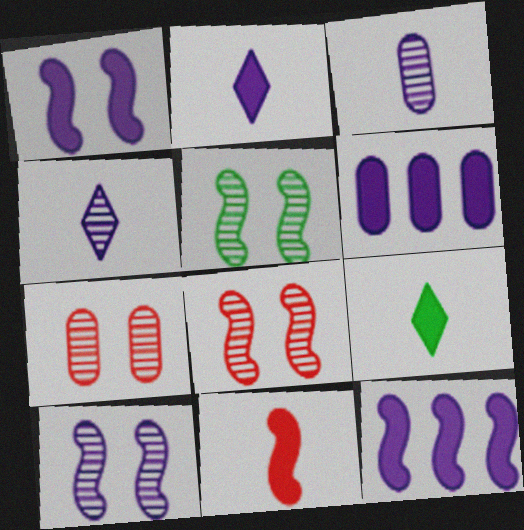[[1, 2, 6], 
[5, 8, 10]]